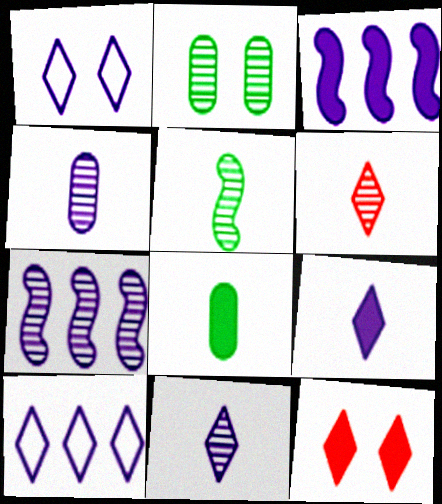[[1, 3, 4], 
[2, 6, 7], 
[3, 8, 12], 
[4, 5, 6]]